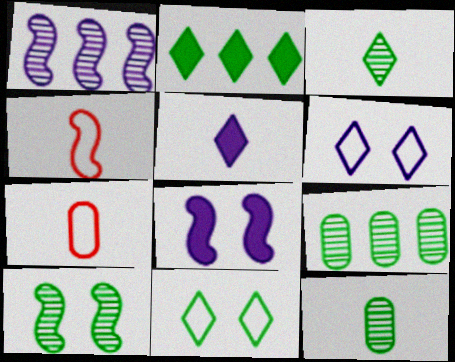[[2, 3, 11], 
[3, 9, 10], 
[4, 5, 12]]